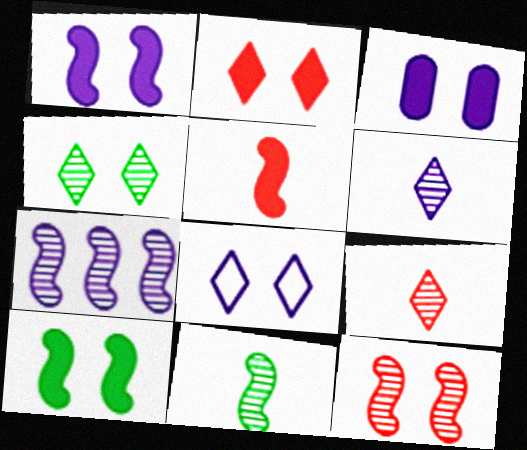[[2, 3, 10], 
[2, 4, 8], 
[7, 11, 12]]